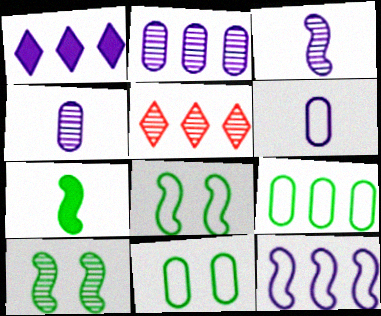[[1, 2, 12], 
[4, 5, 10]]